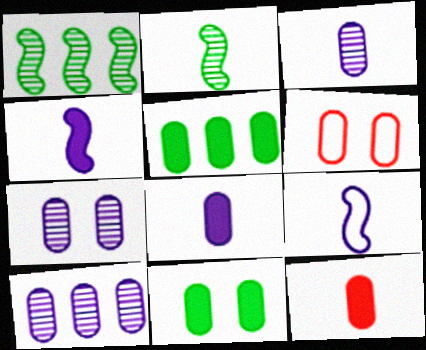[[3, 5, 6], 
[3, 7, 10], 
[6, 7, 11]]